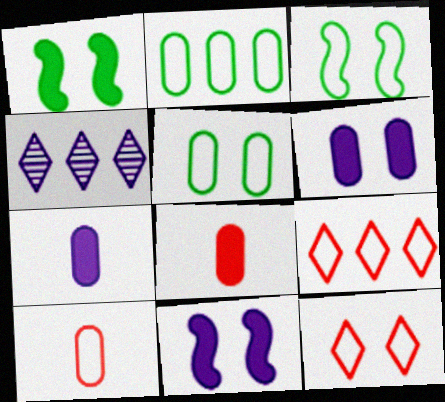[[1, 4, 10], 
[3, 4, 8]]